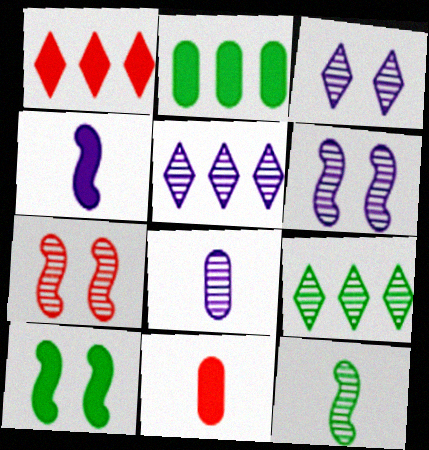[[5, 6, 8], 
[7, 8, 9]]